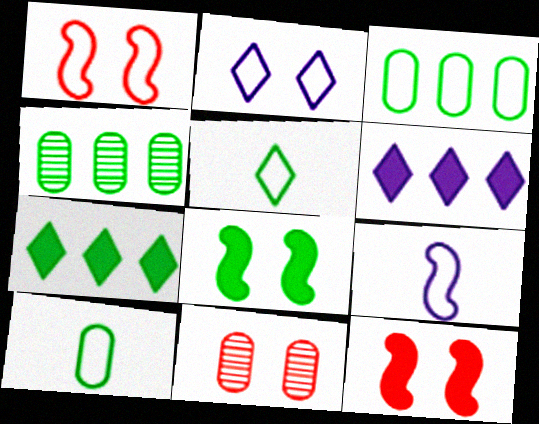[[2, 8, 11], 
[4, 5, 8], 
[7, 9, 11]]